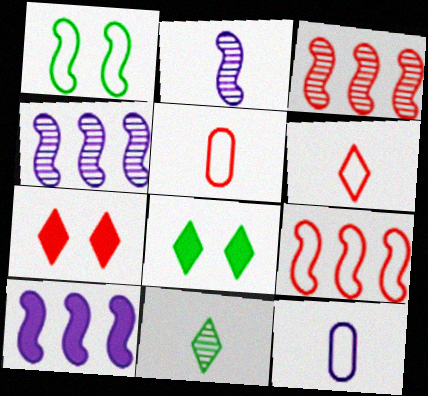[[3, 5, 7], 
[3, 8, 12], 
[4, 5, 8]]